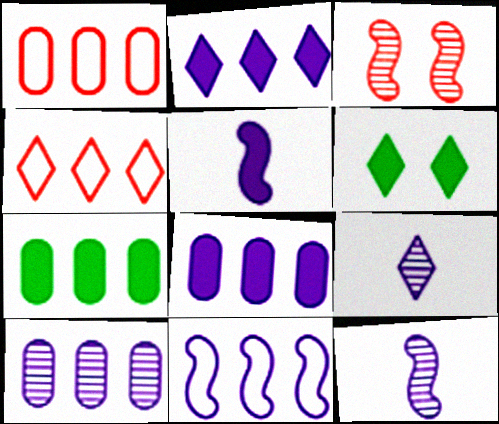[[1, 6, 12], 
[1, 7, 10], 
[2, 10, 11], 
[4, 6, 9]]